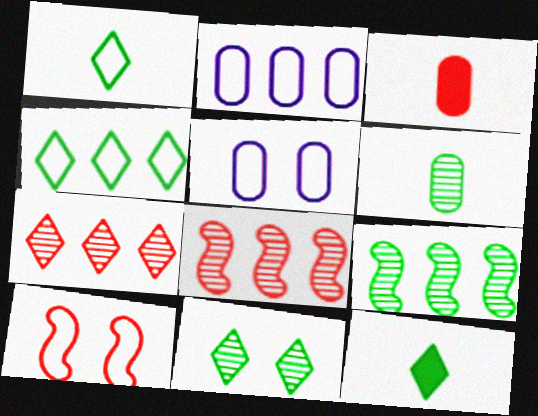[[1, 2, 10], 
[3, 7, 10], 
[4, 11, 12], 
[5, 8, 12], 
[6, 9, 11]]